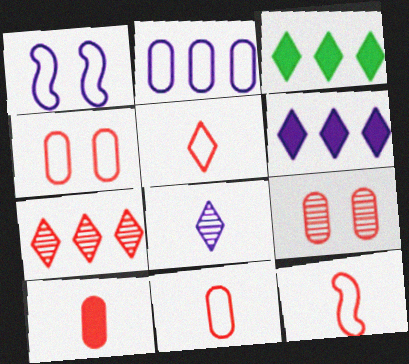[[5, 11, 12]]